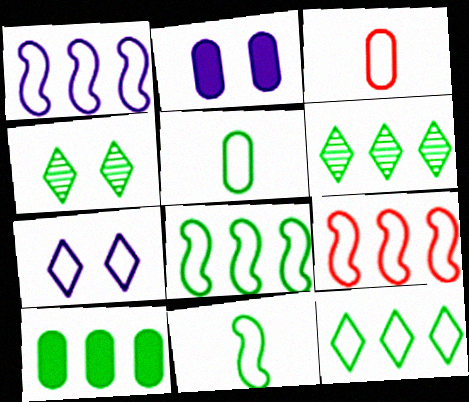[[1, 8, 9], 
[3, 7, 8], 
[4, 10, 11], 
[5, 7, 9], 
[6, 8, 10]]